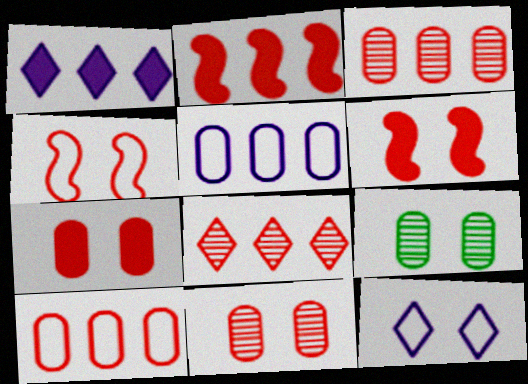[[2, 8, 10], 
[6, 9, 12]]